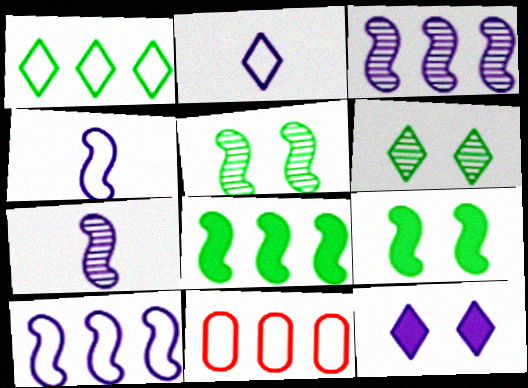[[1, 10, 11]]